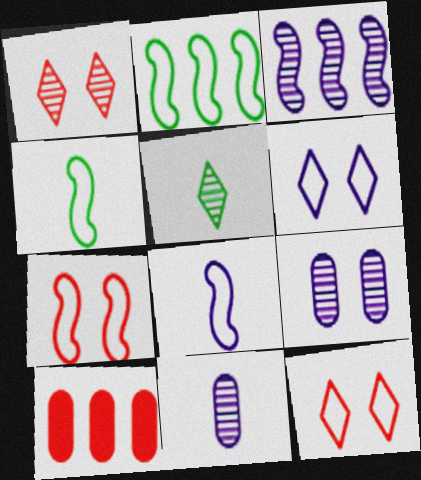[[2, 7, 8]]